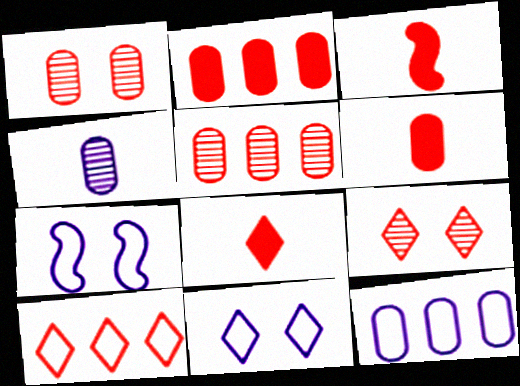[[1, 3, 10], 
[3, 6, 8], 
[8, 9, 10]]